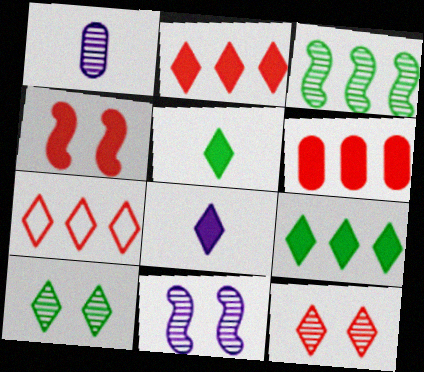[[1, 3, 12], 
[7, 8, 10]]